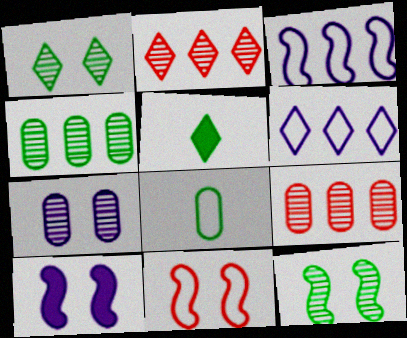[[2, 8, 10], 
[6, 8, 11], 
[10, 11, 12]]